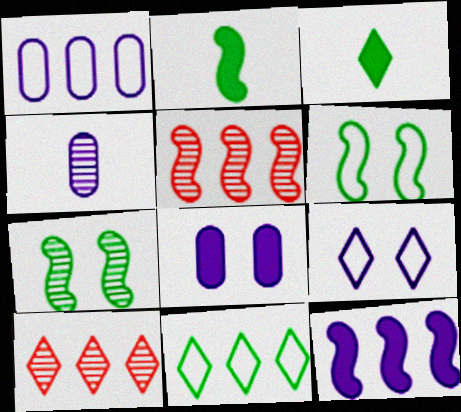[[1, 4, 8], 
[3, 9, 10], 
[4, 7, 10], 
[4, 9, 12]]